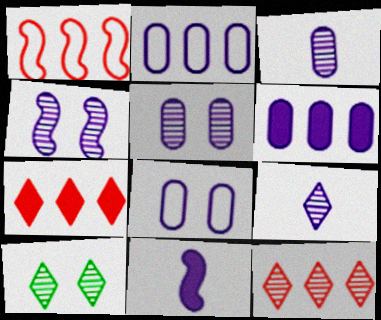[[3, 6, 8], 
[9, 10, 12]]